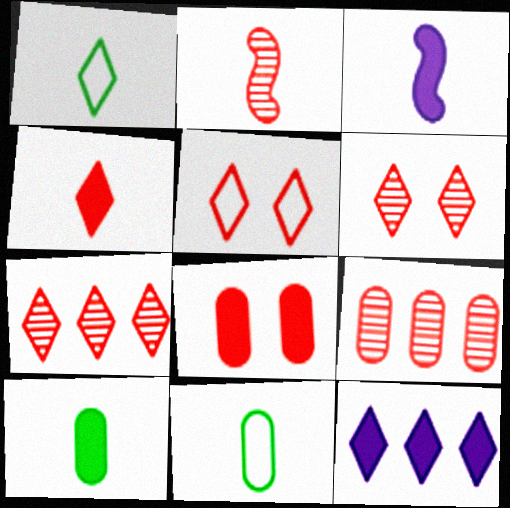[[1, 6, 12], 
[2, 6, 9], 
[3, 4, 10], 
[4, 5, 7]]